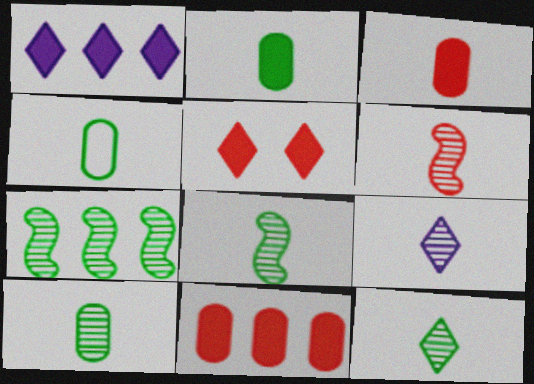[[2, 4, 10], 
[6, 9, 10], 
[8, 10, 12]]